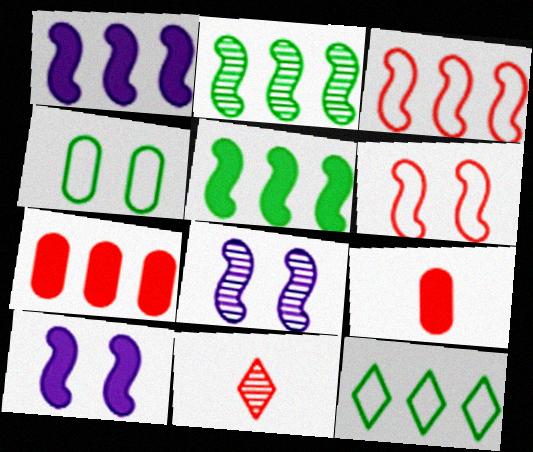[[1, 2, 3], 
[1, 4, 11], 
[6, 7, 11], 
[8, 9, 12]]